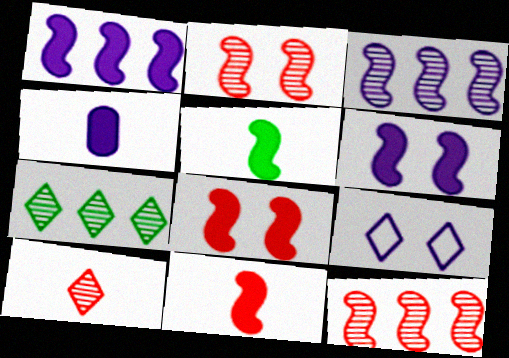[[1, 5, 8], 
[3, 4, 9]]